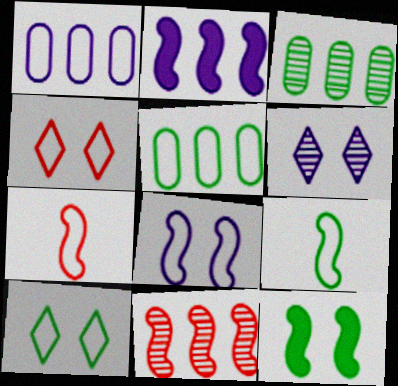[[1, 4, 9], 
[1, 7, 10], 
[5, 9, 10]]